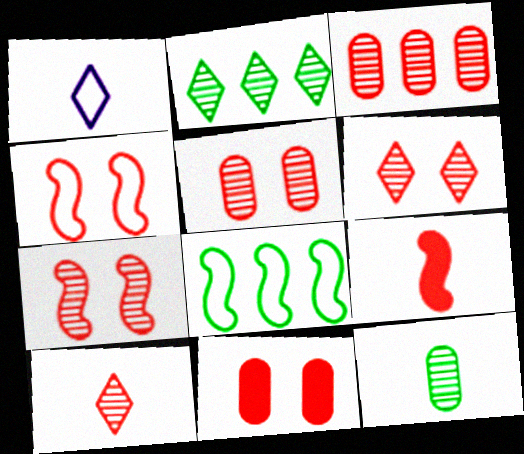[[1, 9, 12], 
[3, 7, 10], 
[4, 6, 11], 
[5, 6, 7]]